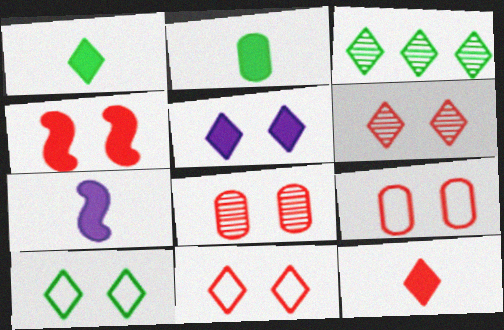[[1, 3, 10], 
[2, 7, 12], 
[3, 7, 9], 
[4, 6, 9], 
[4, 8, 11], 
[5, 6, 10]]